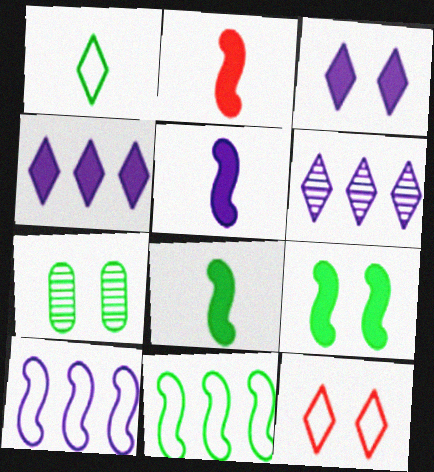[[2, 5, 8]]